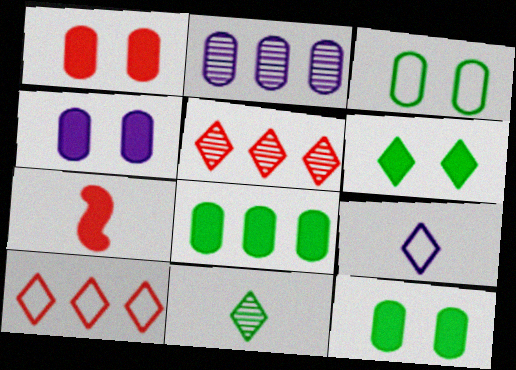[[1, 4, 12], 
[5, 6, 9]]